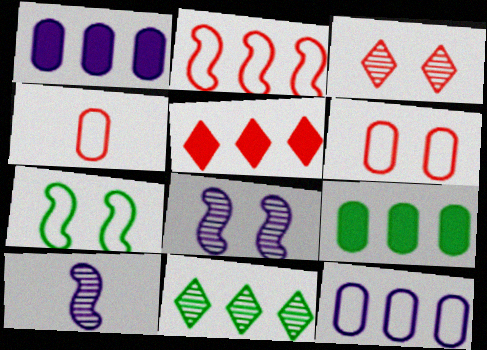[[1, 2, 11]]